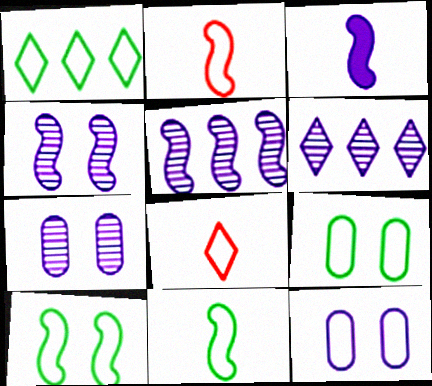[[1, 2, 12], 
[1, 9, 11], 
[3, 6, 12]]